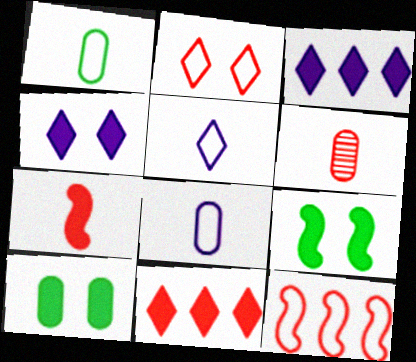[[3, 7, 10]]